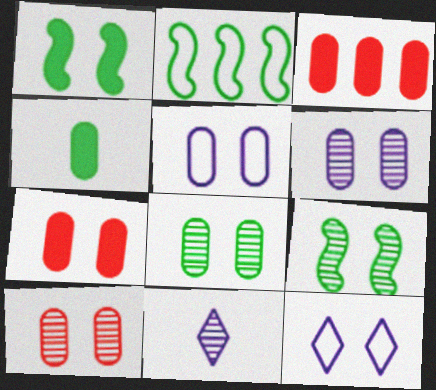[[1, 10, 12], 
[2, 7, 11], 
[5, 7, 8], 
[6, 8, 10], 
[7, 9, 12]]